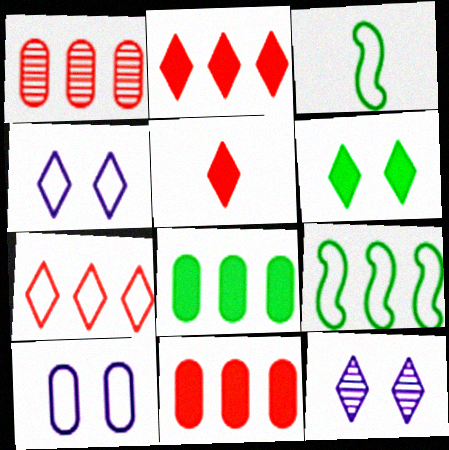[[3, 7, 10], 
[3, 11, 12]]